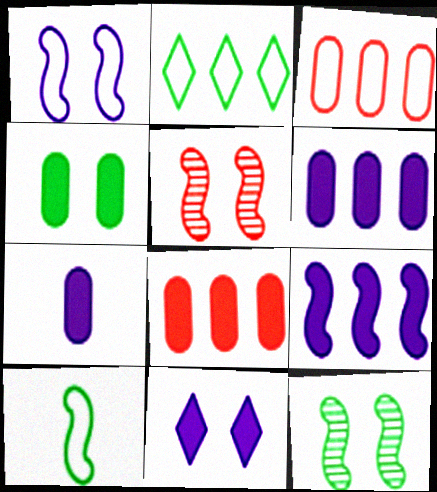[[2, 5, 7], 
[4, 7, 8], 
[5, 9, 10], 
[7, 9, 11]]